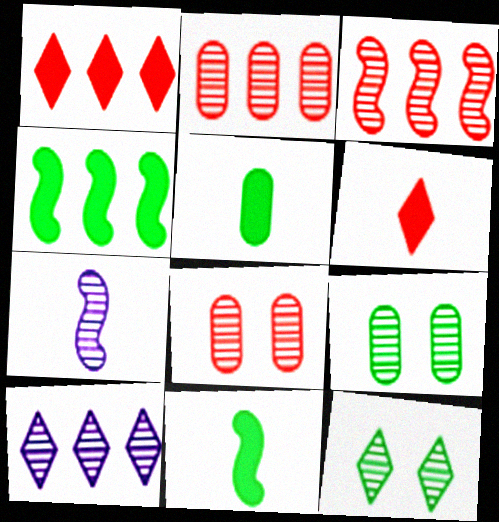[[2, 7, 12]]